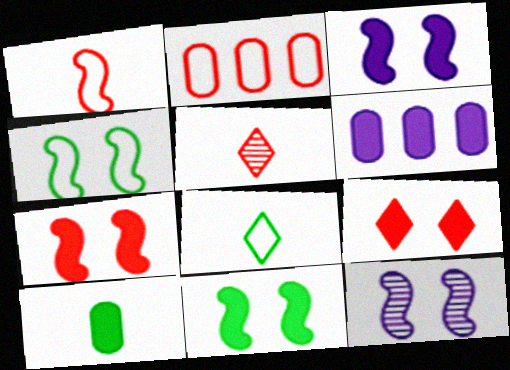[[2, 5, 7], 
[3, 7, 11], 
[4, 5, 6], 
[4, 7, 12]]